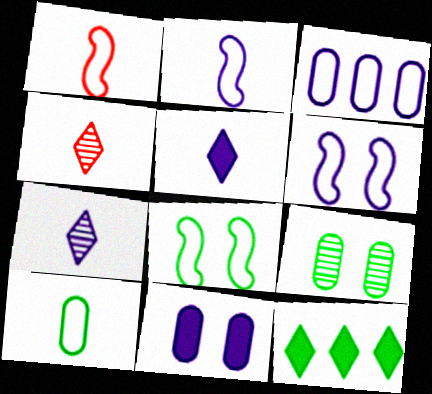[]